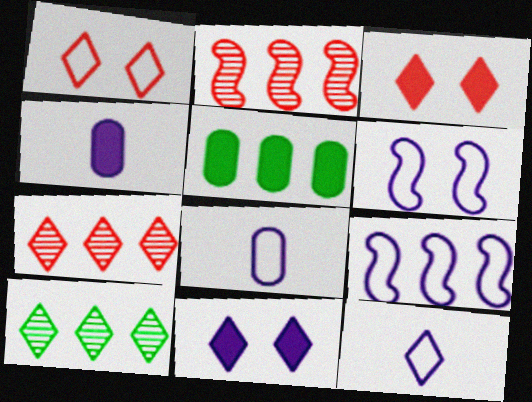[[3, 10, 12], 
[5, 7, 9]]